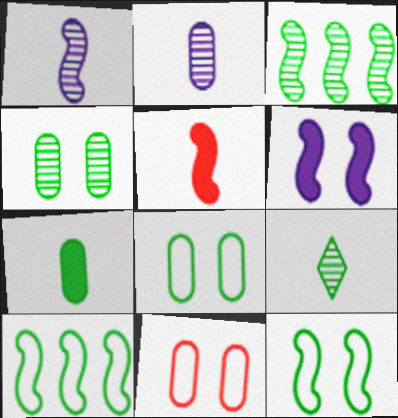[[3, 4, 9]]